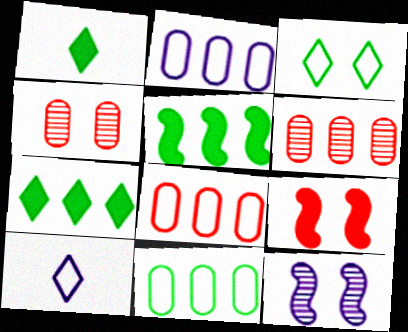[[1, 8, 12], 
[2, 8, 11], 
[4, 5, 10]]